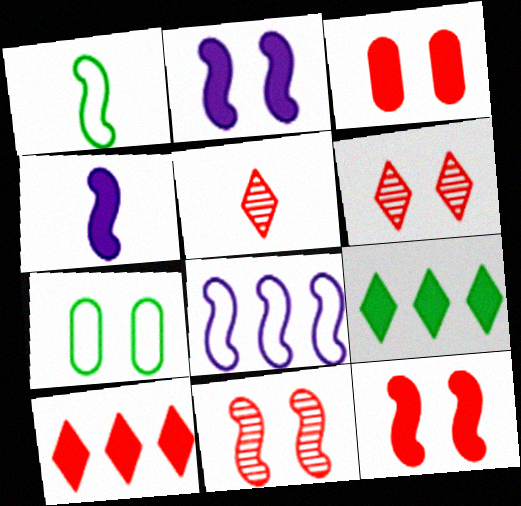[[2, 6, 7], 
[3, 4, 9]]